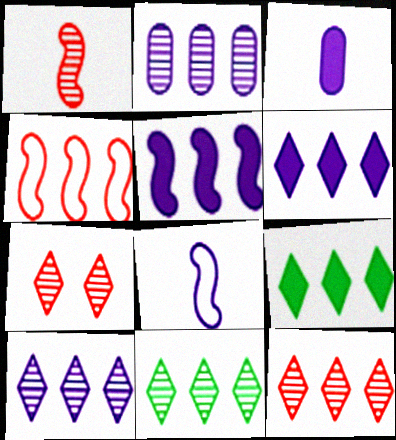[[2, 4, 9], 
[10, 11, 12]]